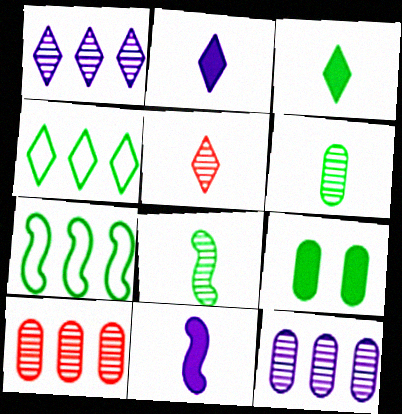[[4, 8, 9]]